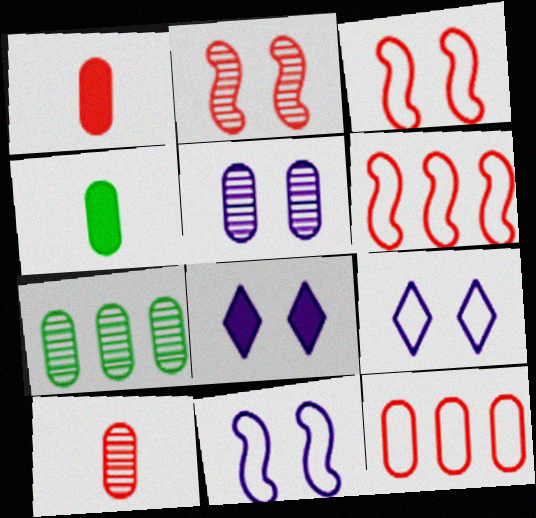[[4, 5, 12], 
[5, 7, 10], 
[5, 8, 11]]